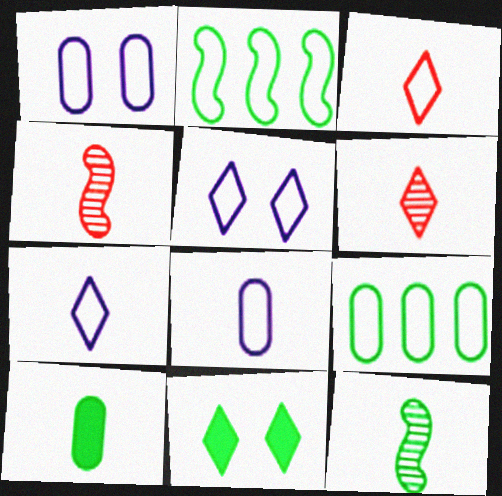[[1, 2, 3], 
[4, 7, 10], 
[9, 11, 12]]